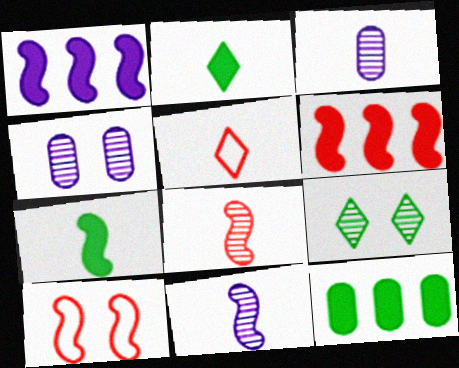[[3, 5, 7], 
[6, 8, 10]]